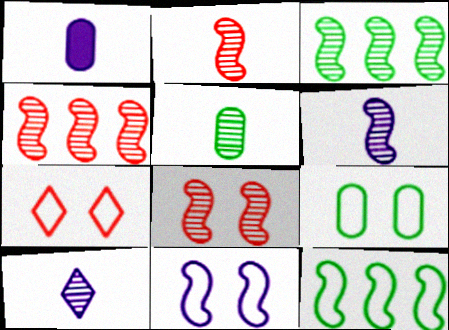[[1, 3, 7], 
[2, 4, 8], 
[2, 5, 10], 
[3, 6, 8], 
[7, 9, 11]]